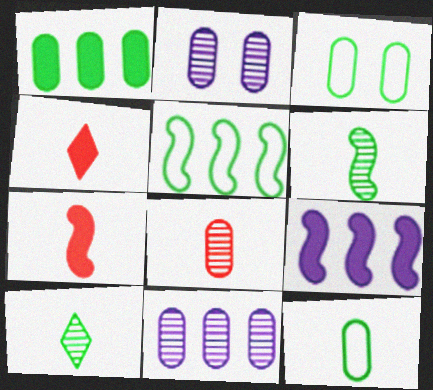[[2, 4, 5]]